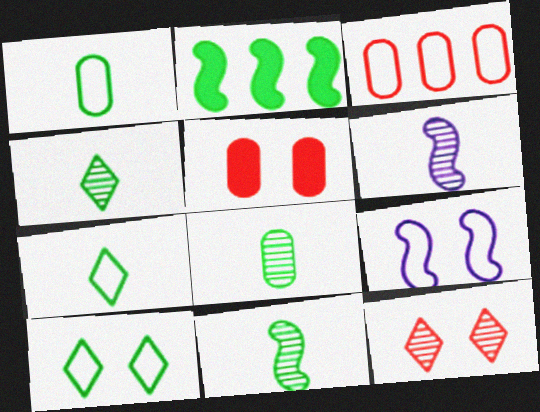[[2, 8, 10], 
[3, 7, 9], 
[4, 8, 11]]